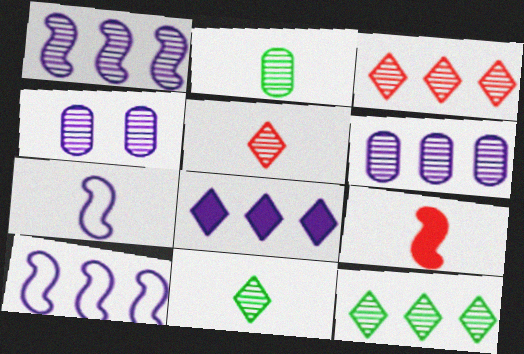[[4, 7, 8], 
[6, 8, 10]]